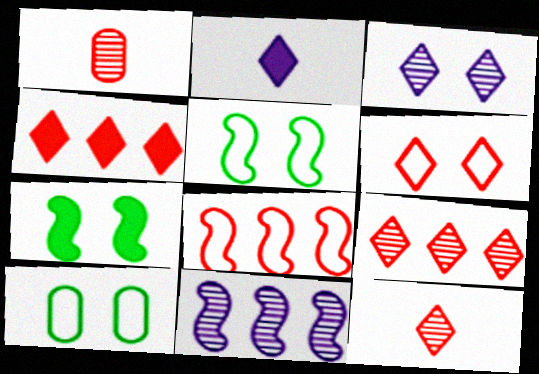[[4, 6, 12]]